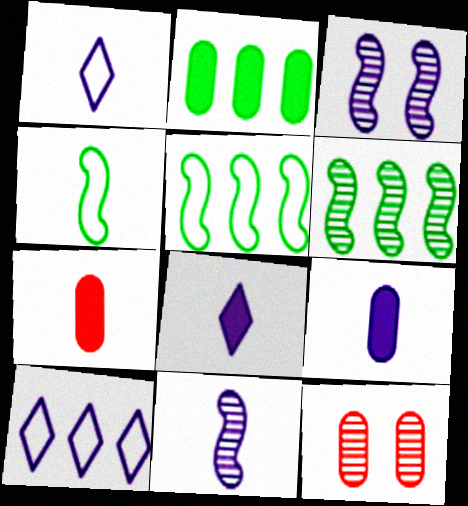[[1, 9, 11], 
[3, 9, 10], 
[5, 8, 12]]